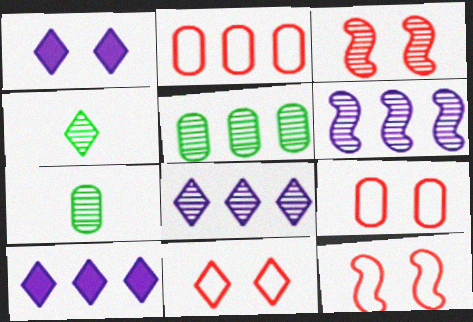[[3, 7, 8], 
[4, 10, 11], 
[7, 10, 12], 
[9, 11, 12]]